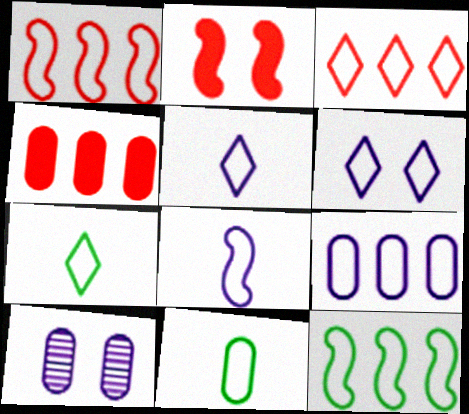[[1, 6, 11], 
[3, 6, 7], 
[3, 9, 12], 
[4, 10, 11], 
[6, 8, 9]]